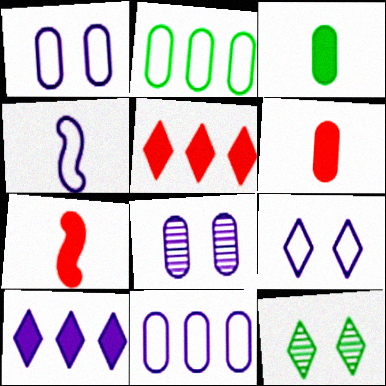[[2, 6, 8], 
[4, 8, 10], 
[4, 9, 11], 
[7, 11, 12]]